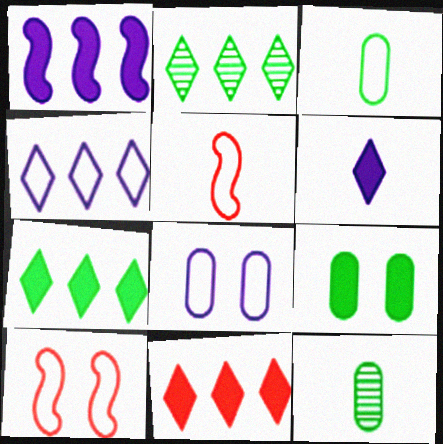[[2, 4, 11], 
[3, 4, 10], 
[5, 6, 12]]